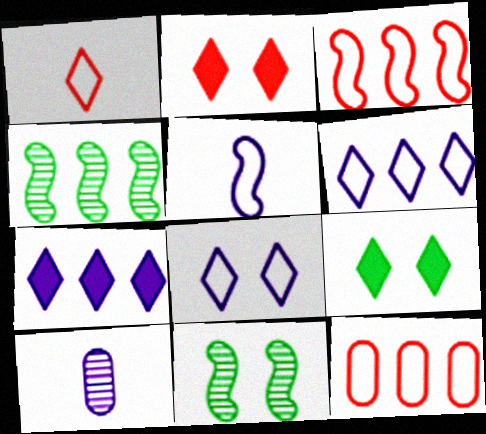[[3, 9, 10], 
[4, 7, 12]]